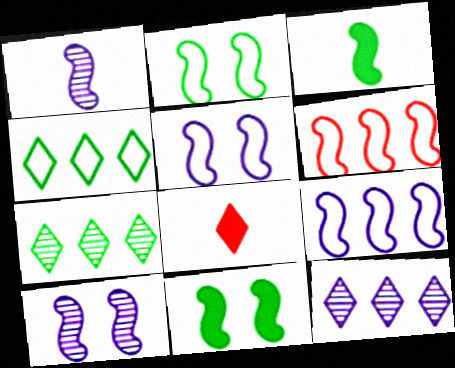[[1, 6, 11], 
[3, 6, 10]]